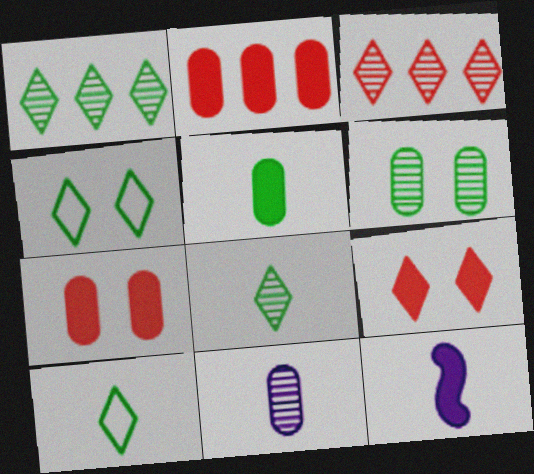[]